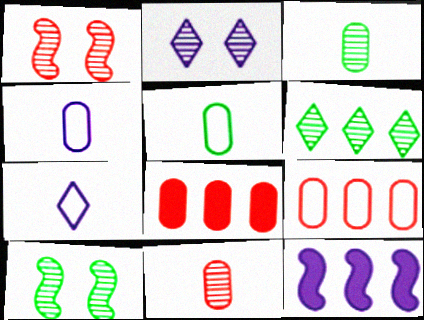[[2, 4, 12], 
[3, 6, 10], 
[6, 9, 12], 
[7, 8, 10]]